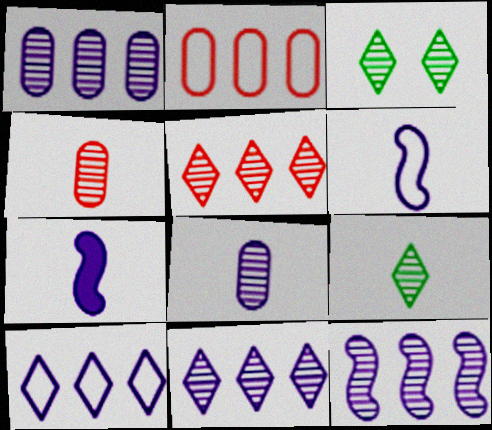[[1, 11, 12], 
[2, 3, 7], 
[3, 4, 12]]